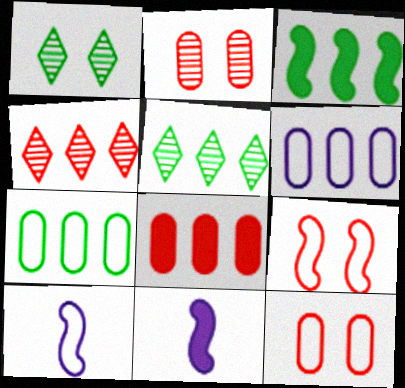[[1, 8, 10], 
[3, 4, 6], 
[3, 5, 7], 
[5, 11, 12]]